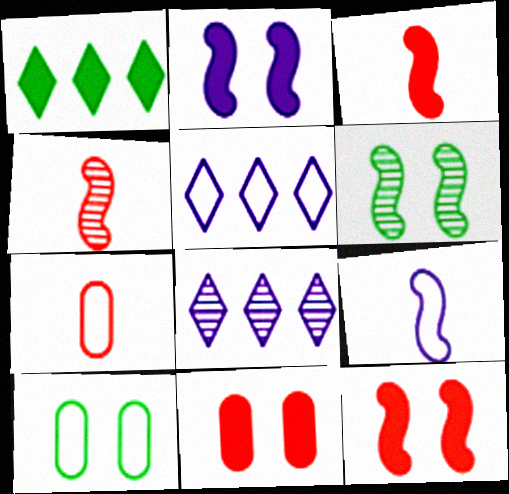[[3, 8, 10]]